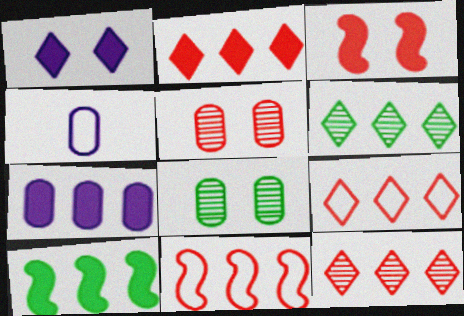[[2, 7, 10], 
[2, 9, 12], 
[3, 4, 6], 
[6, 7, 11]]